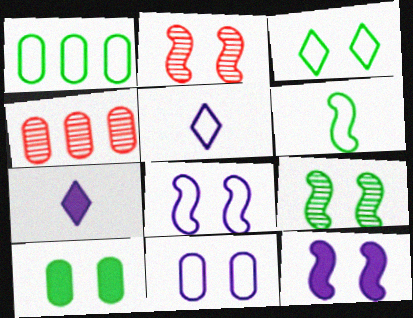[[1, 2, 7], 
[1, 3, 6], 
[3, 9, 10]]